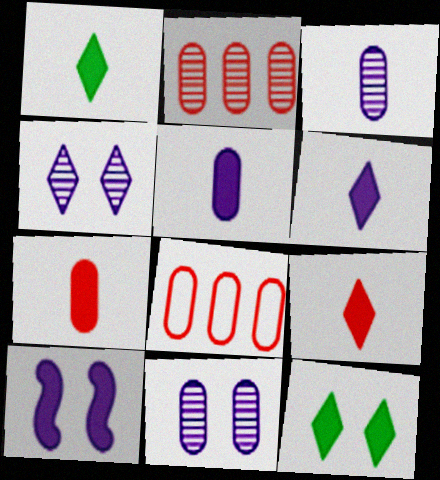[[1, 6, 9]]